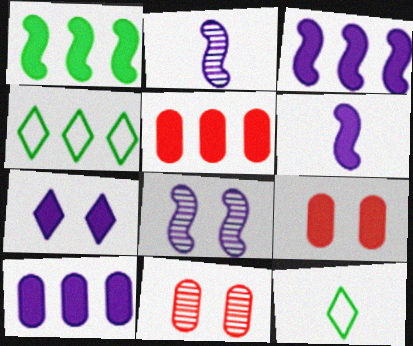[[2, 4, 9], 
[3, 11, 12], 
[4, 6, 11], 
[5, 8, 12], 
[6, 7, 10]]